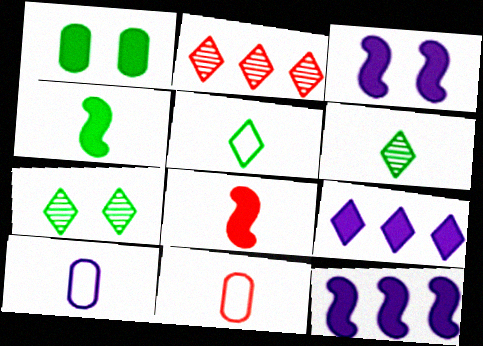[[1, 8, 9], 
[6, 8, 10], 
[7, 11, 12]]